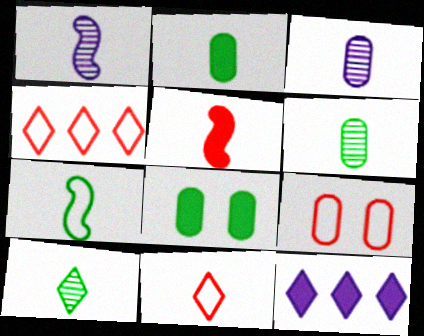[[1, 2, 11], 
[1, 4, 8], 
[1, 5, 7], 
[2, 7, 10], 
[5, 8, 12]]